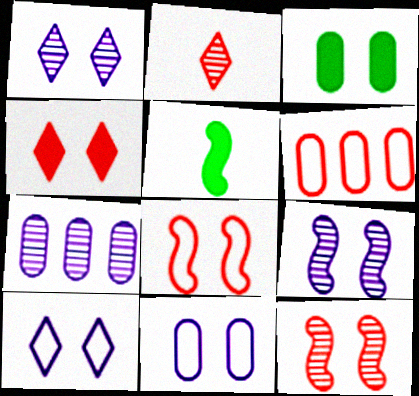[[1, 3, 8], 
[1, 5, 6], 
[3, 10, 12]]